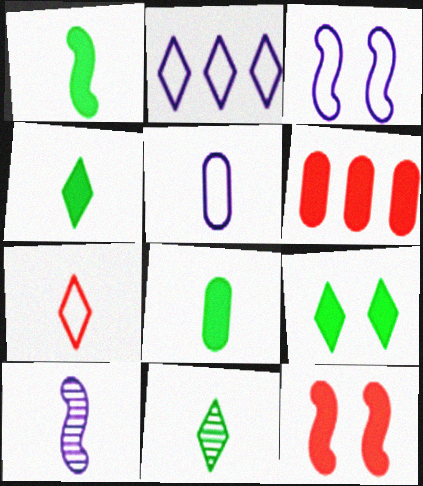[[1, 4, 8], 
[2, 3, 5], 
[3, 6, 11], 
[7, 8, 10]]